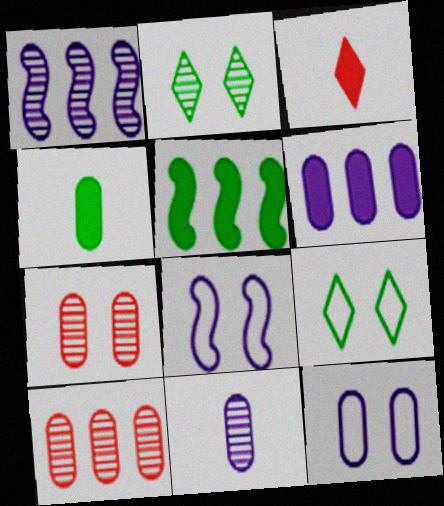[[4, 10, 12], 
[6, 11, 12]]